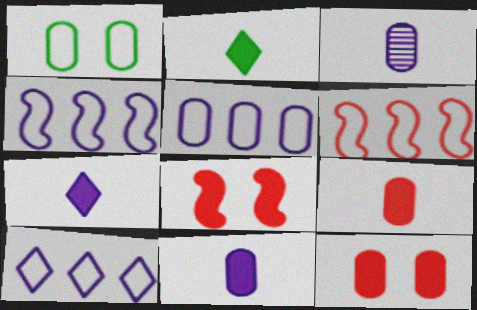[[4, 5, 10]]